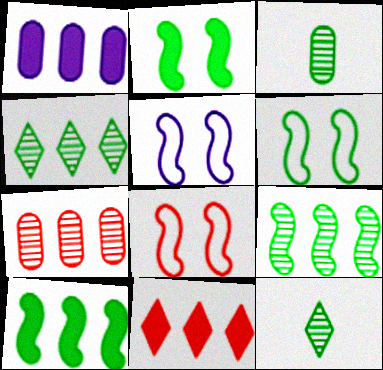[[1, 8, 12], 
[1, 10, 11], 
[3, 5, 11], 
[5, 6, 8]]